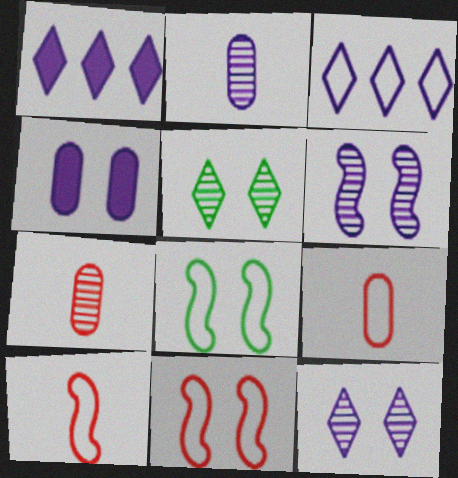[[1, 7, 8], 
[3, 8, 9], 
[4, 5, 11]]